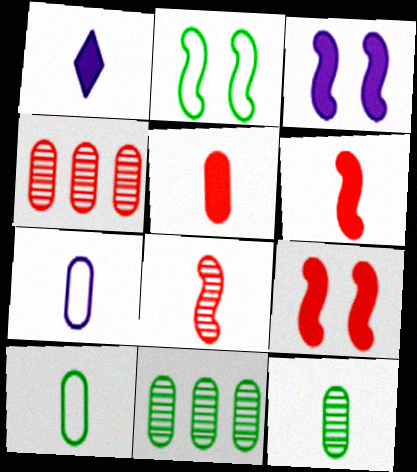[[1, 2, 4], 
[1, 8, 10], 
[5, 7, 12]]